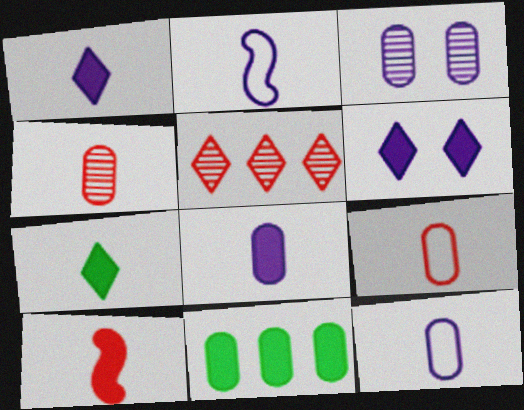[[2, 4, 7], 
[3, 9, 11], 
[6, 10, 11], 
[7, 8, 10]]